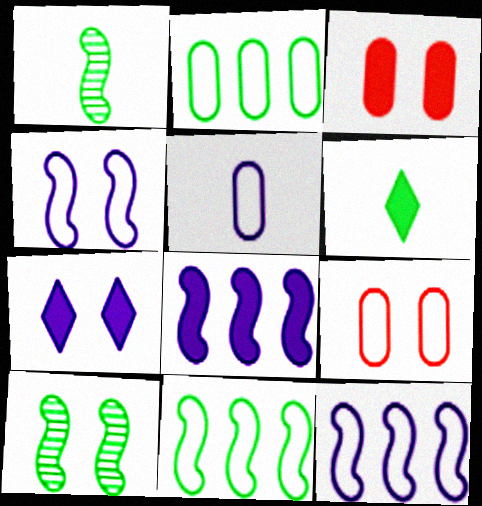[[2, 5, 9], 
[2, 6, 10], 
[3, 6, 8], 
[7, 9, 10]]